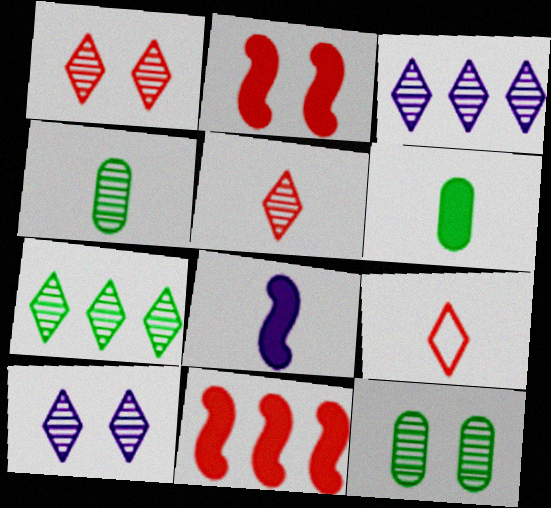[[4, 8, 9], 
[5, 7, 10]]